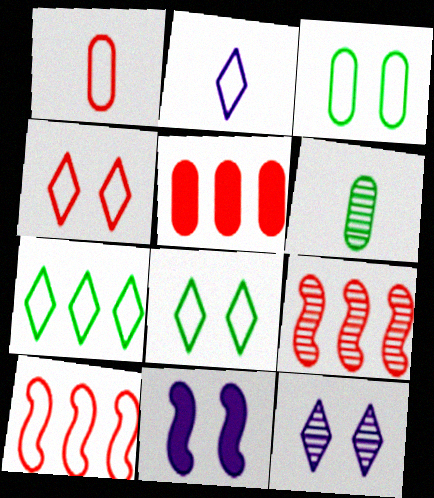[[1, 4, 10], 
[2, 3, 10], 
[2, 4, 7], 
[6, 9, 12]]